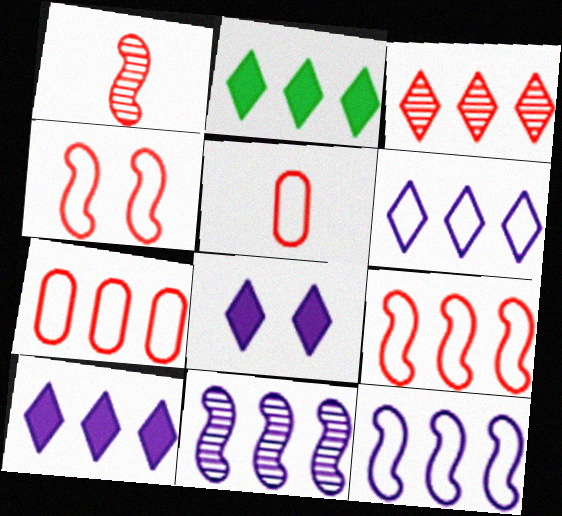[[2, 3, 6], 
[2, 7, 11]]